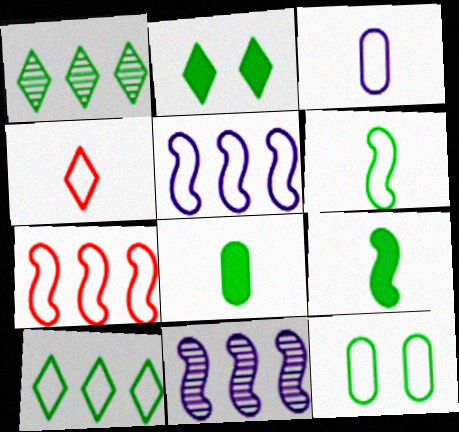[[1, 9, 12], 
[3, 4, 6], 
[4, 5, 12], 
[6, 10, 12]]